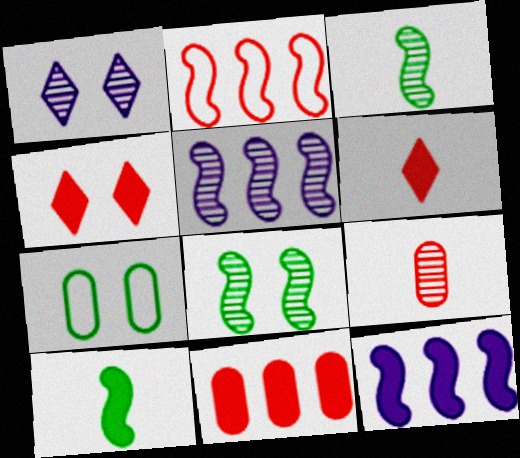[[2, 4, 9], 
[5, 6, 7]]